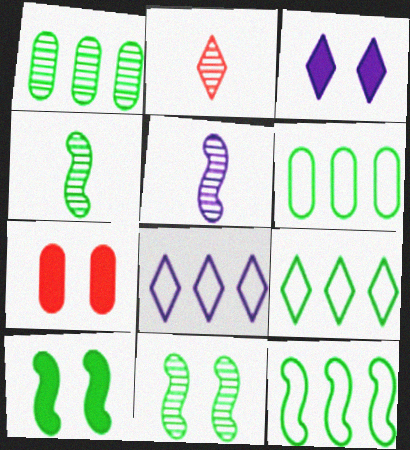[[2, 3, 9], 
[3, 7, 10], 
[4, 7, 8], 
[4, 10, 12], 
[5, 7, 9], 
[6, 9, 12]]